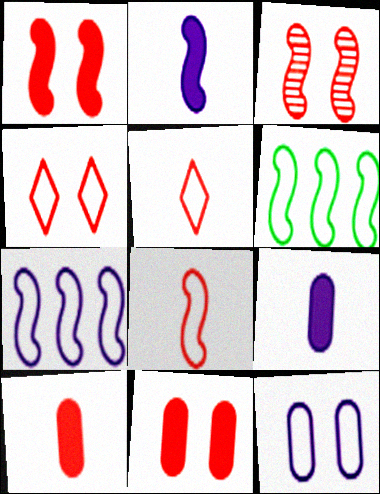[[2, 3, 6], 
[3, 4, 11], 
[5, 6, 12]]